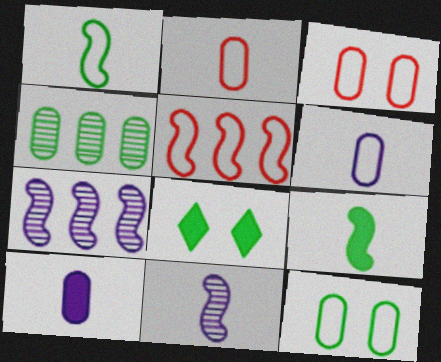[[1, 4, 8], 
[2, 7, 8], 
[3, 4, 10]]